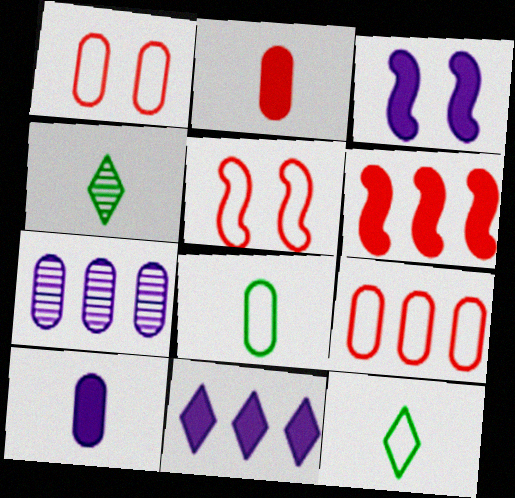[[3, 4, 9], 
[3, 10, 11]]